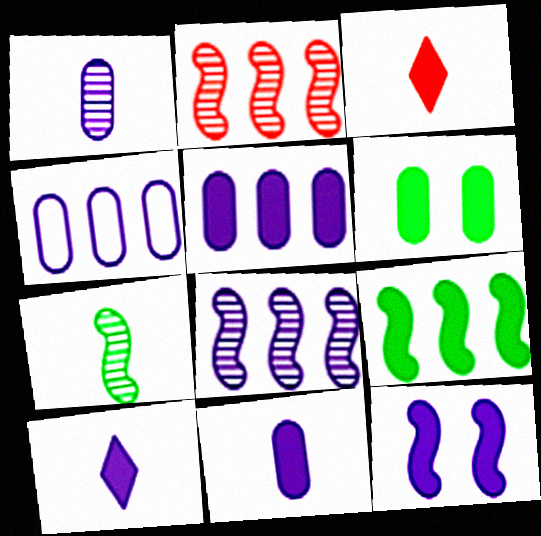[[5, 10, 12]]